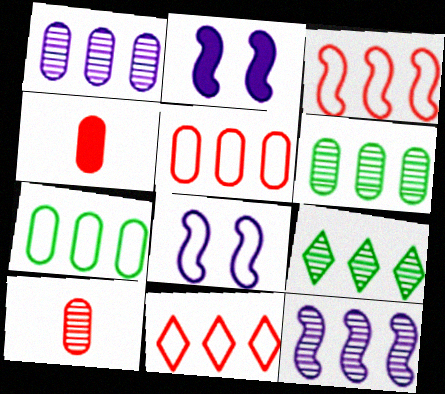[[3, 5, 11], 
[4, 8, 9]]